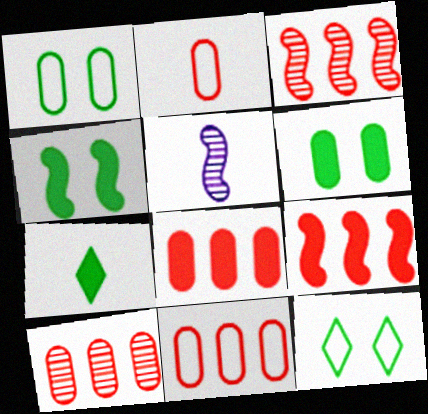[[2, 5, 7], 
[5, 8, 12], 
[8, 10, 11]]